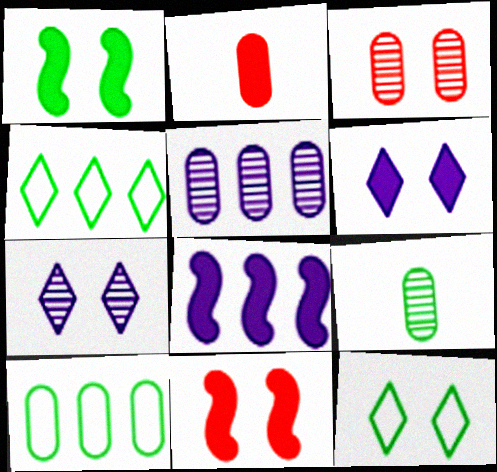[[1, 4, 9], 
[3, 5, 9]]